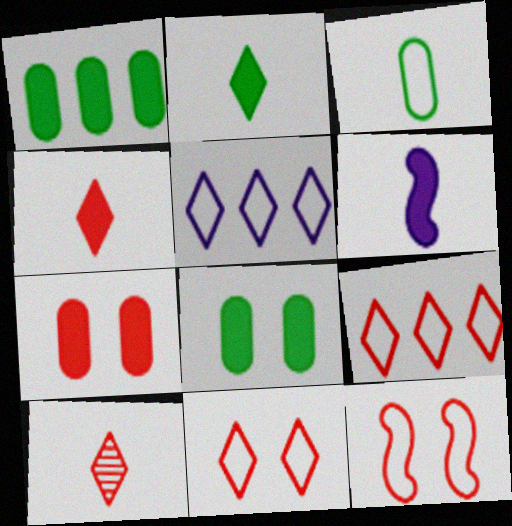[[3, 5, 12], 
[3, 6, 10]]